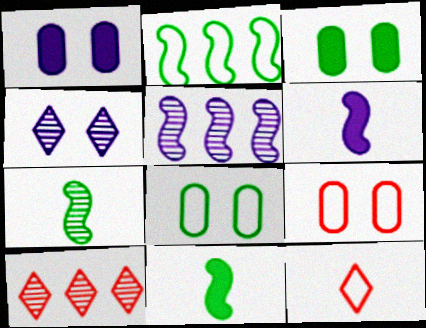[[3, 5, 12], 
[6, 8, 10]]